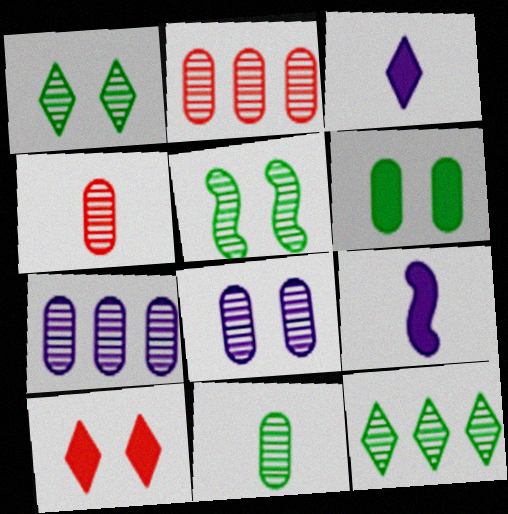[[2, 8, 11], 
[5, 11, 12]]